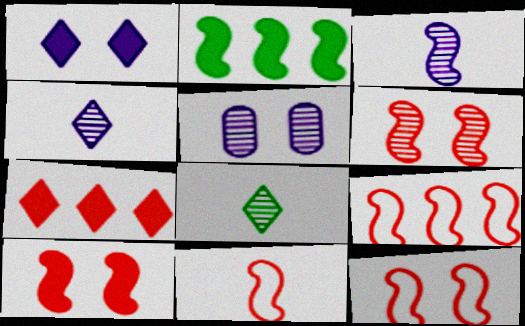[[2, 3, 12], 
[6, 10, 12], 
[9, 11, 12]]